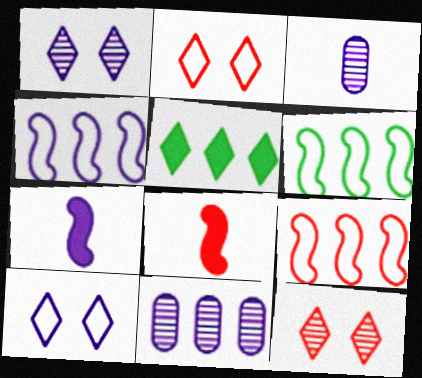[[4, 6, 9], 
[5, 9, 11], 
[7, 10, 11]]